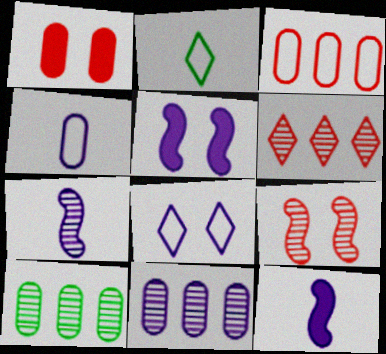[[1, 4, 10], 
[8, 11, 12]]